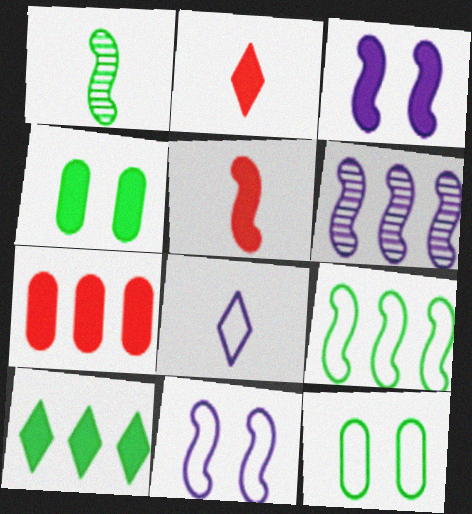[[1, 10, 12], 
[2, 6, 12]]